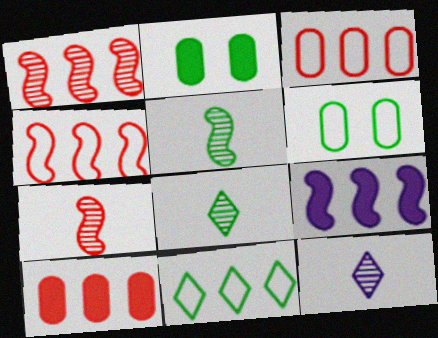[[2, 4, 12], 
[2, 5, 11]]